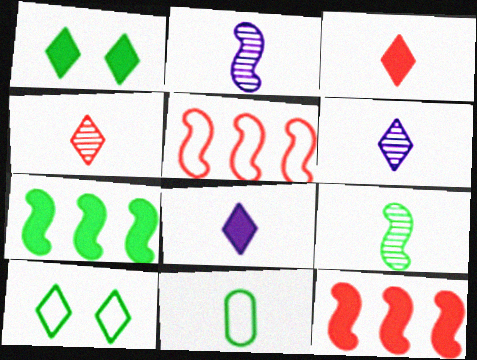[[2, 3, 11]]